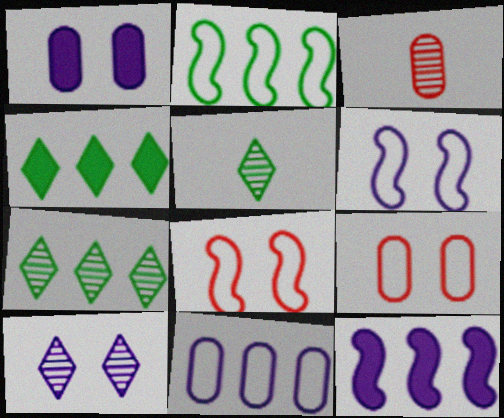[[1, 6, 10], 
[3, 4, 6], 
[5, 9, 12]]